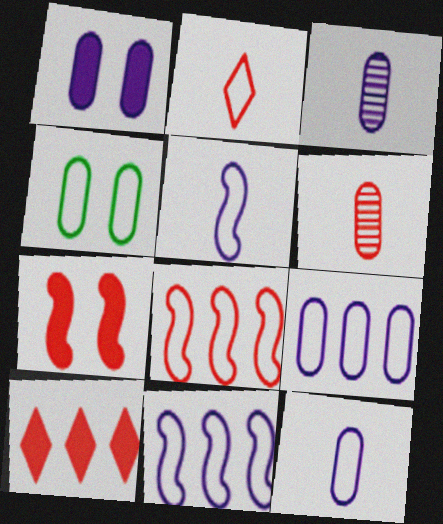[[1, 3, 9], 
[2, 4, 11]]